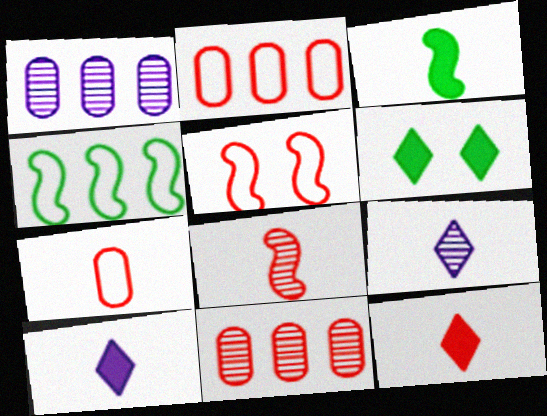[[3, 7, 9], 
[5, 11, 12], 
[7, 8, 12]]